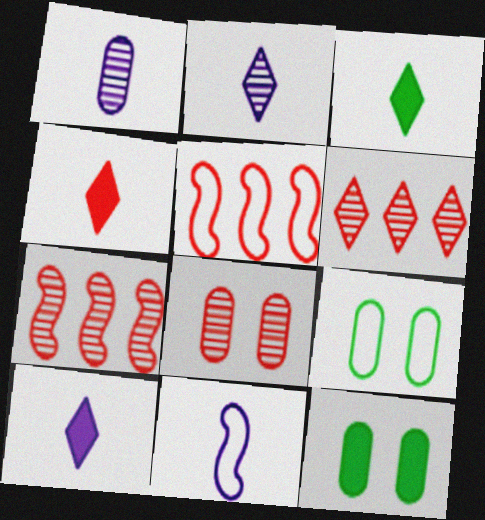[[1, 10, 11], 
[2, 5, 12], 
[3, 4, 10], 
[4, 5, 8], 
[6, 11, 12], 
[7, 9, 10]]